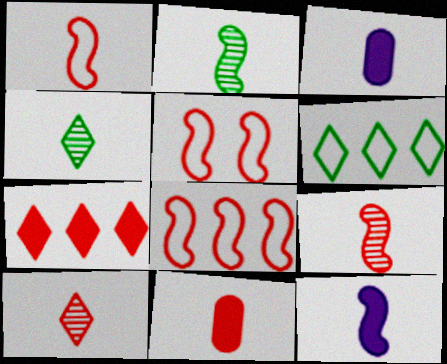[[1, 2, 12], 
[1, 3, 4], 
[1, 5, 8], 
[1, 10, 11]]